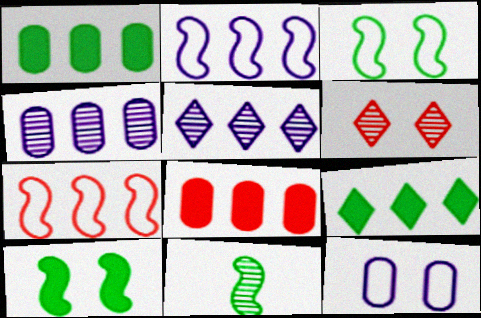[[1, 5, 7], 
[4, 6, 11], 
[4, 7, 9], 
[6, 10, 12]]